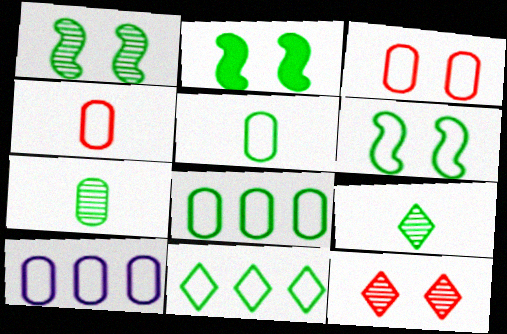[[1, 2, 6], 
[2, 7, 11], 
[2, 8, 9], 
[3, 5, 10], 
[5, 6, 11]]